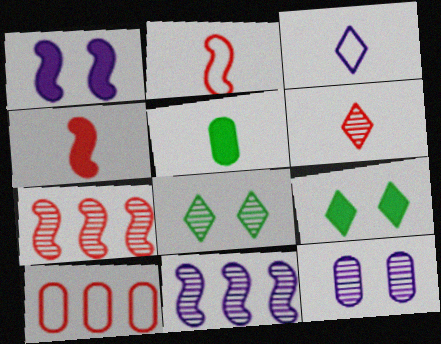[[5, 10, 12]]